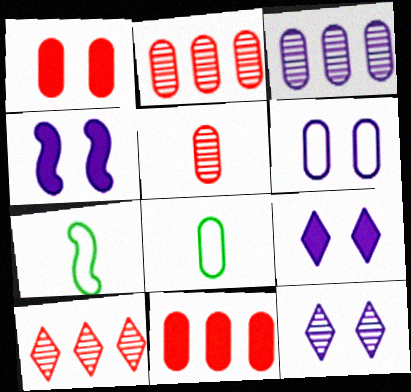[[1, 3, 8], 
[2, 7, 9], 
[4, 6, 12], 
[4, 8, 10], 
[7, 11, 12]]